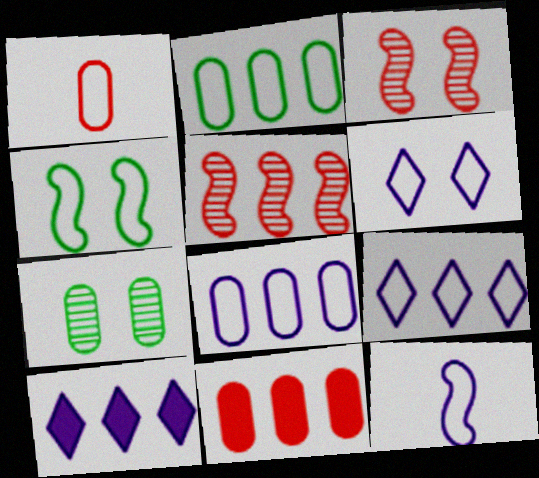[[1, 4, 9], 
[2, 5, 10], 
[6, 8, 12]]